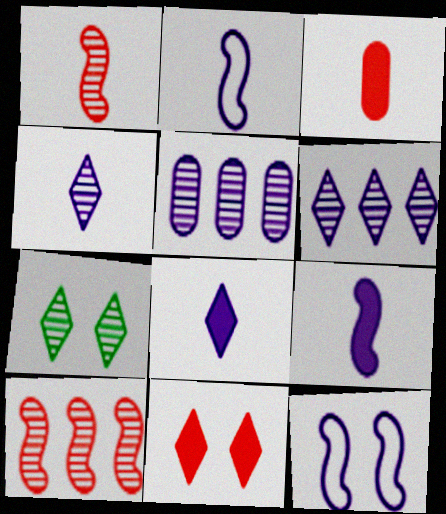[[1, 5, 7], 
[5, 8, 12]]